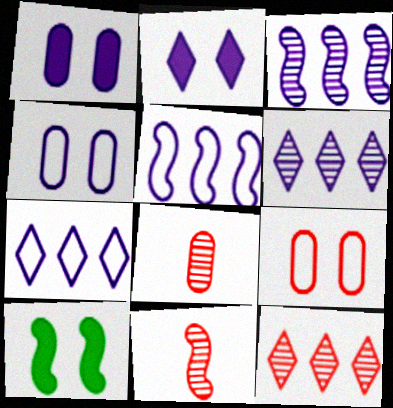[[5, 10, 11], 
[7, 8, 10]]